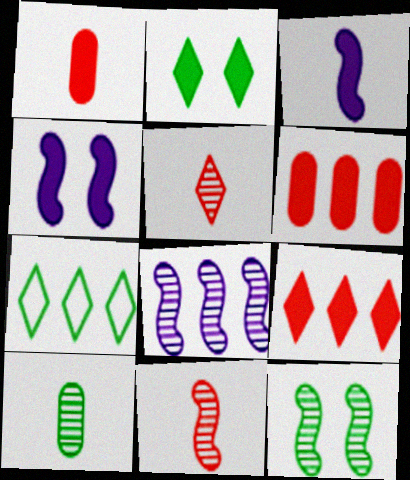[[2, 3, 6], 
[6, 7, 8], 
[8, 11, 12]]